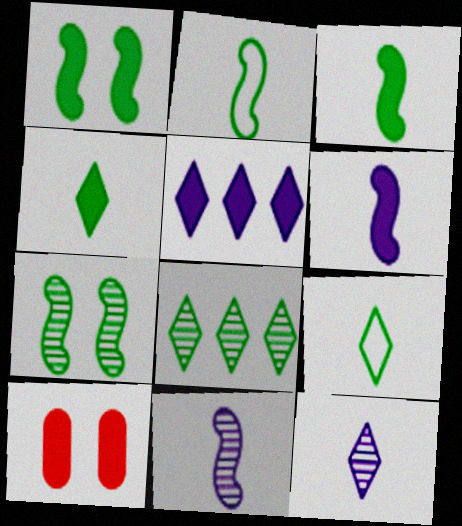[[3, 5, 10]]